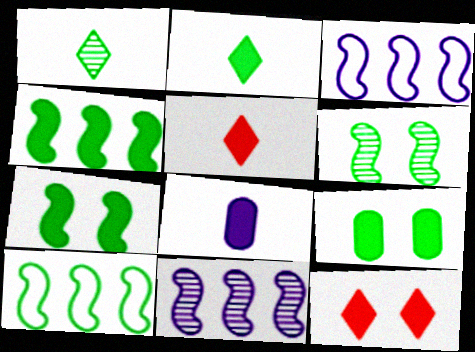[[1, 9, 10], 
[2, 4, 9], 
[4, 8, 12]]